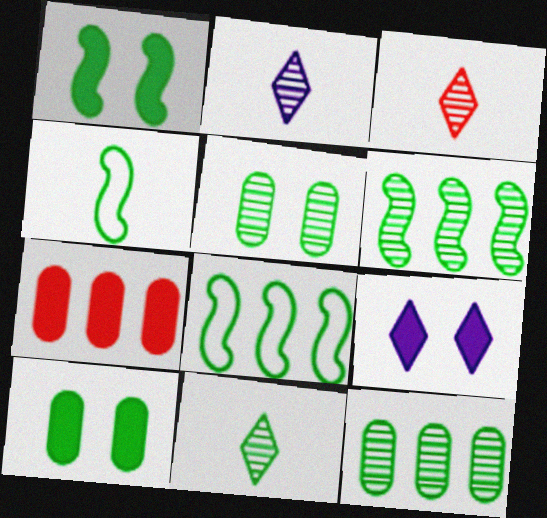[[1, 4, 6], 
[2, 3, 11], 
[5, 6, 11], 
[8, 10, 11]]